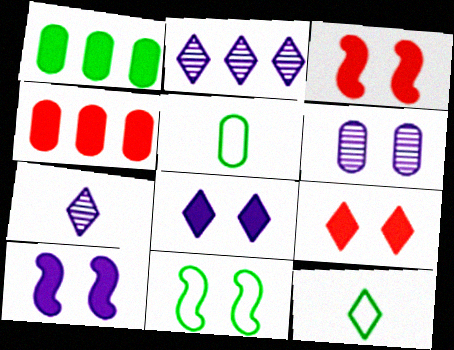[[2, 3, 5], 
[2, 9, 12], 
[4, 5, 6], 
[4, 7, 11], 
[6, 9, 11]]